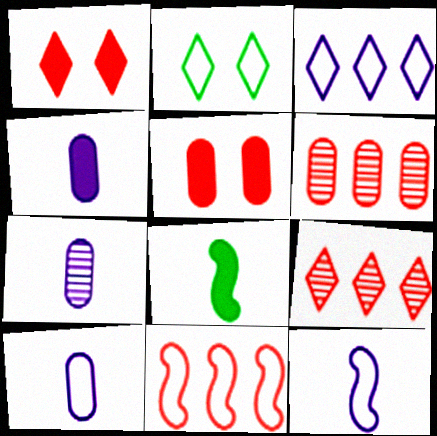[[2, 10, 11], 
[4, 7, 10]]